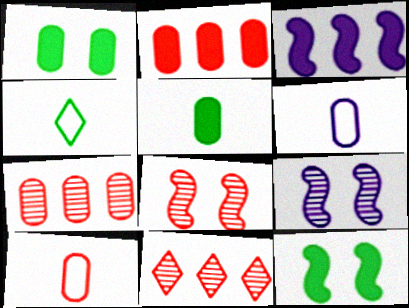[[1, 6, 7], 
[2, 4, 9], 
[6, 11, 12]]